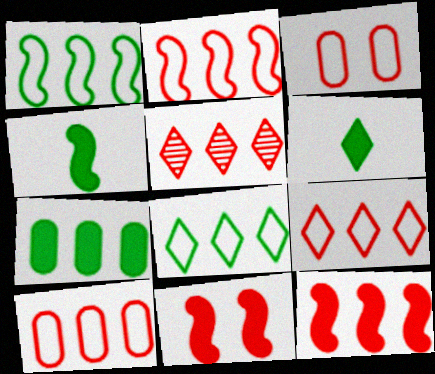[[2, 9, 10], 
[5, 10, 12]]